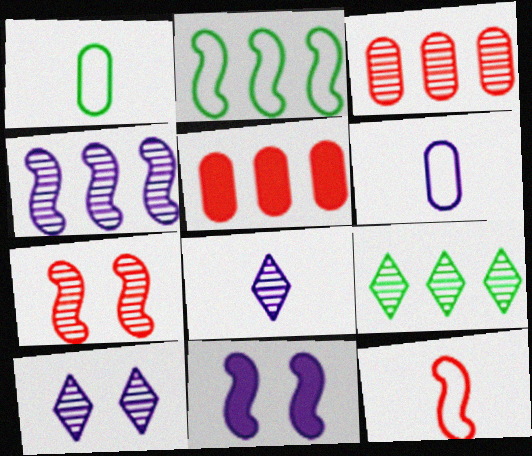[[3, 4, 9]]